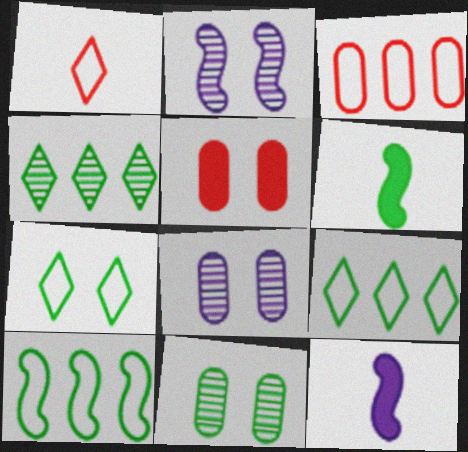[[2, 5, 7], 
[6, 9, 11]]